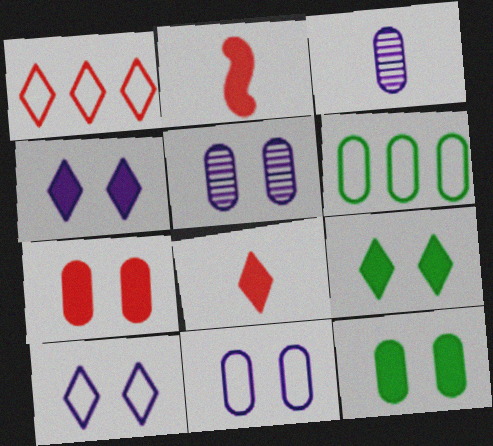[[3, 6, 7]]